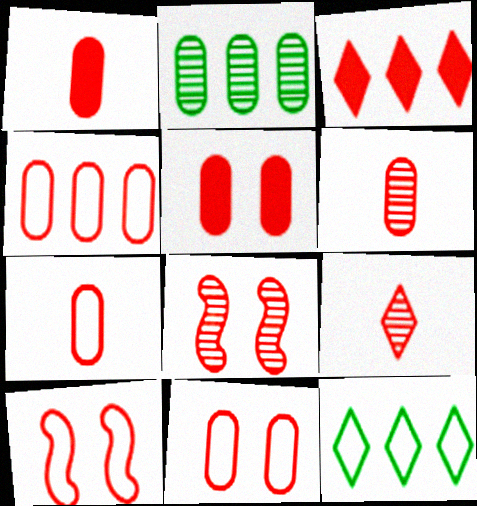[[1, 6, 7], 
[3, 6, 10], 
[3, 7, 8], 
[4, 5, 6], 
[4, 7, 11]]